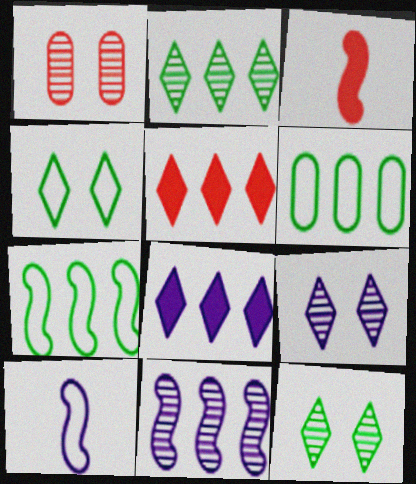[[3, 6, 9], 
[5, 6, 11]]